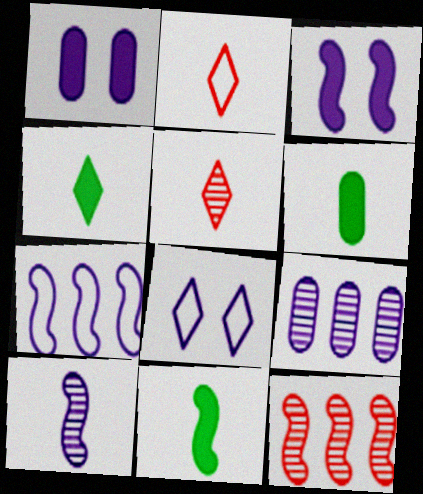[[2, 6, 10], 
[3, 7, 10], 
[4, 6, 11], 
[6, 8, 12]]